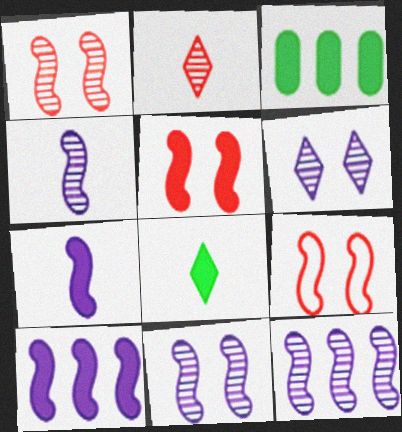[[1, 5, 9], 
[4, 11, 12]]